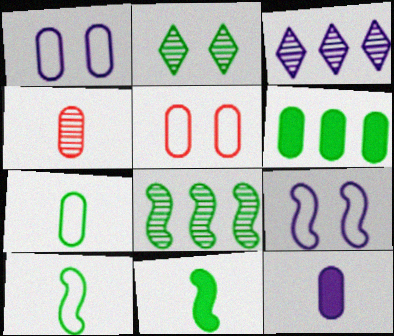[[1, 4, 6], 
[2, 6, 10], 
[3, 5, 11], 
[3, 9, 12], 
[4, 7, 12]]